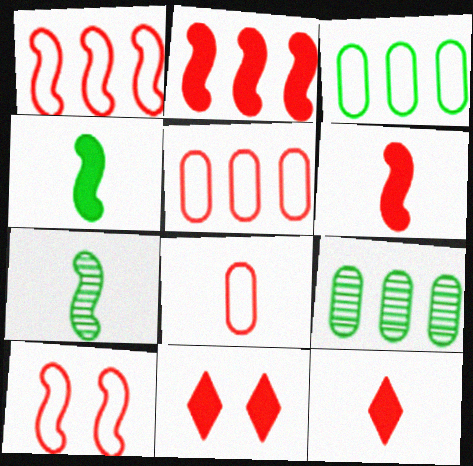[]